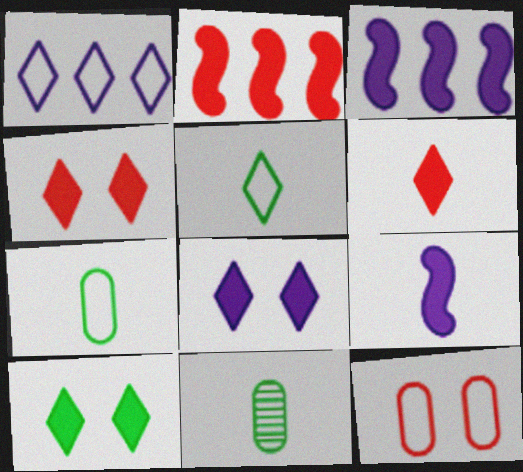[[4, 8, 10]]